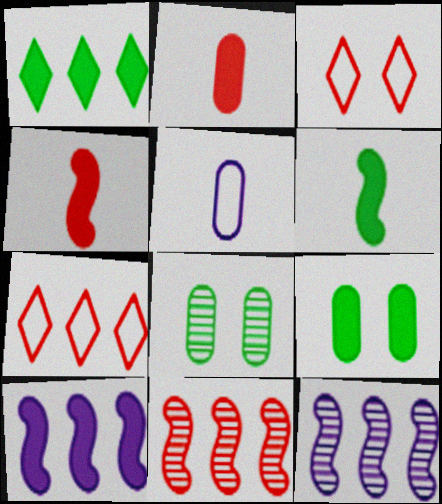[[1, 6, 9], 
[2, 3, 11]]